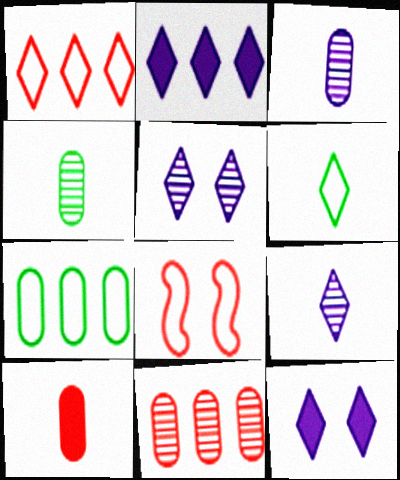[[2, 4, 8]]